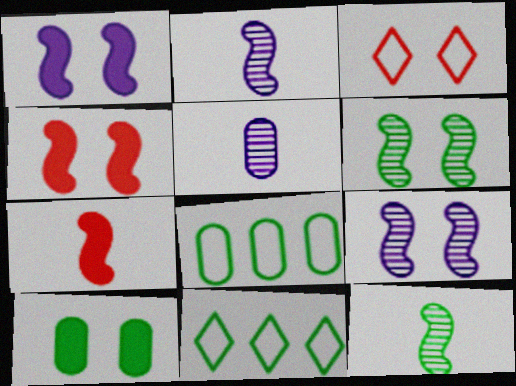[[3, 9, 10], 
[4, 5, 11], 
[10, 11, 12]]